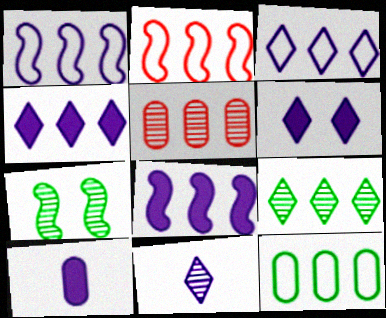[[2, 3, 12], 
[3, 6, 11], 
[5, 7, 11], 
[6, 8, 10]]